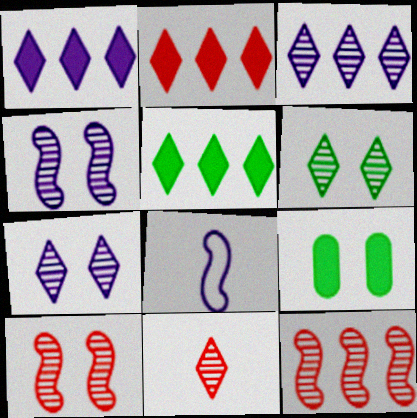[[1, 2, 5], 
[3, 6, 11]]